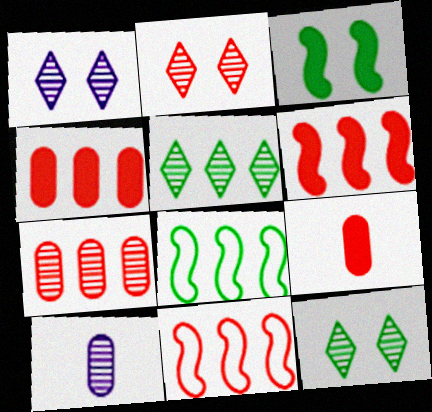[[1, 2, 12], 
[1, 8, 9], 
[2, 9, 11]]